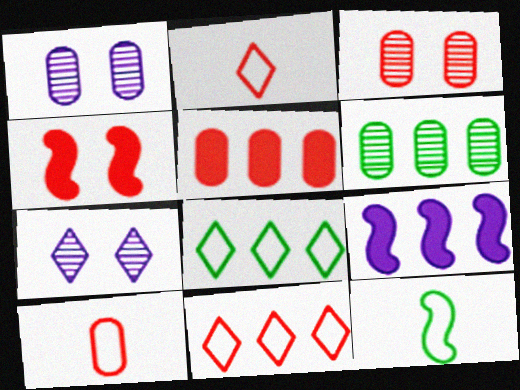[[3, 5, 10], 
[5, 7, 12], 
[6, 9, 11]]